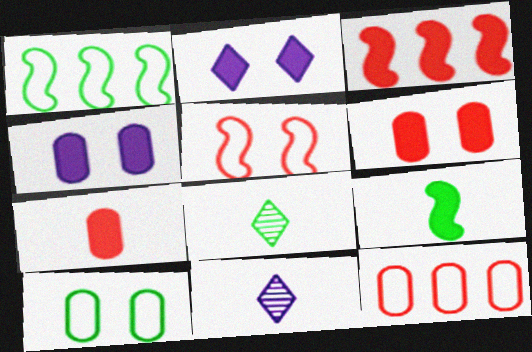[[1, 6, 11], 
[3, 10, 11]]